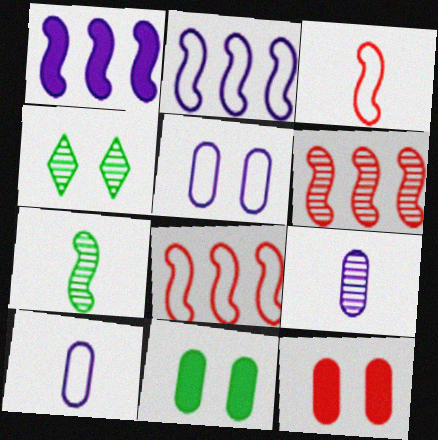[[4, 6, 9]]